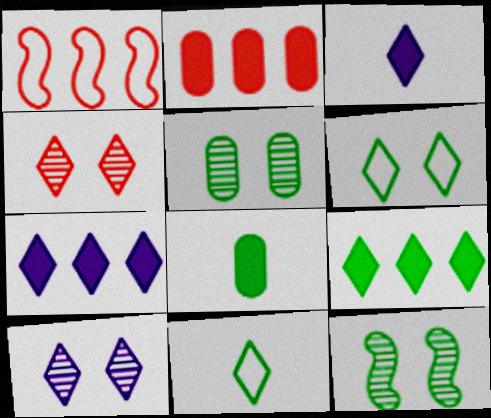[[1, 3, 5], 
[1, 8, 10], 
[4, 7, 11]]